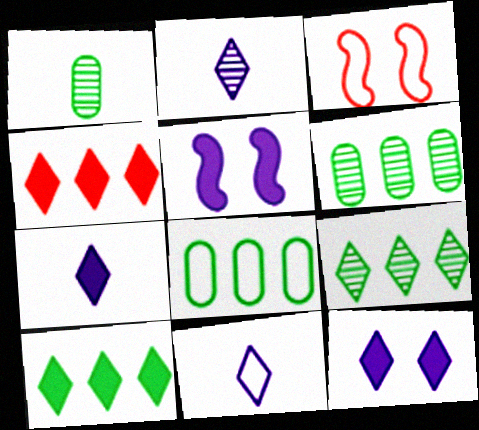[[2, 7, 11], 
[3, 6, 7], 
[3, 8, 11]]